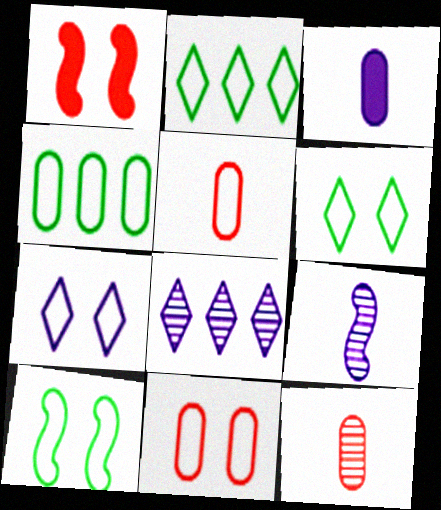[[7, 10, 11]]